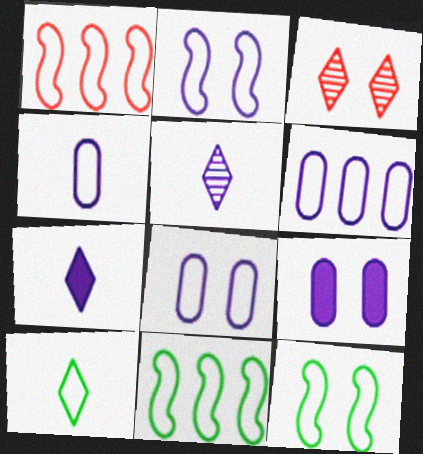[[1, 8, 10], 
[3, 9, 12], 
[4, 6, 8]]